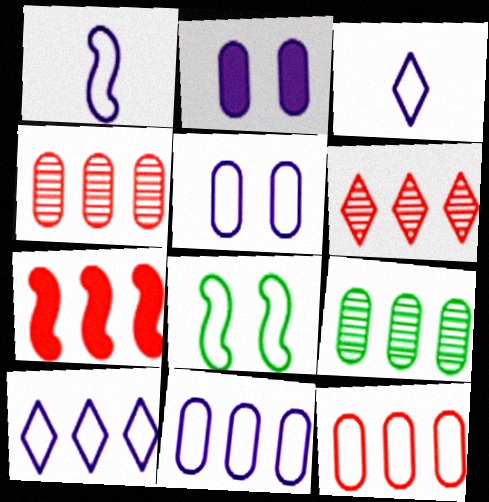[[1, 5, 10], 
[3, 8, 12], 
[6, 7, 12], 
[7, 9, 10]]